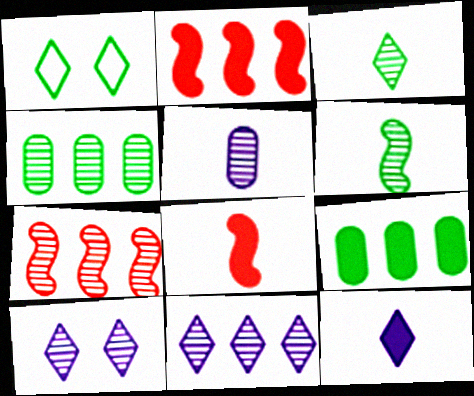[[1, 2, 5], 
[1, 6, 9], 
[4, 7, 11]]